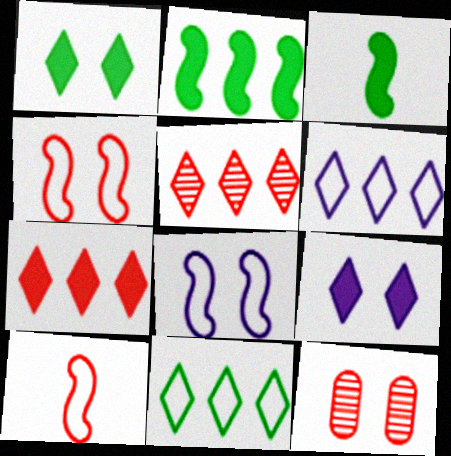[[1, 8, 12], 
[3, 6, 12], 
[7, 10, 12]]